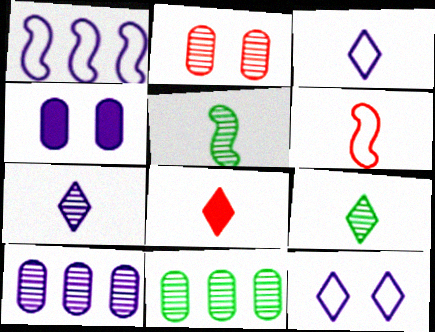[[1, 4, 7], 
[3, 8, 9]]